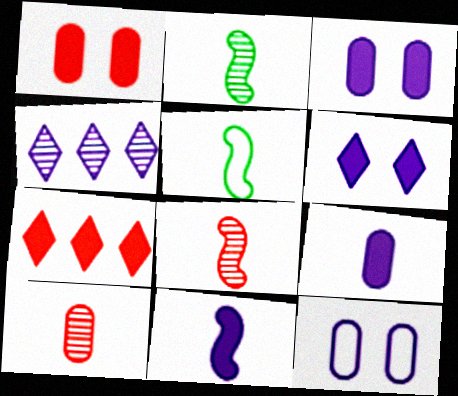[[1, 4, 5], 
[2, 7, 12], 
[4, 11, 12], 
[5, 8, 11]]